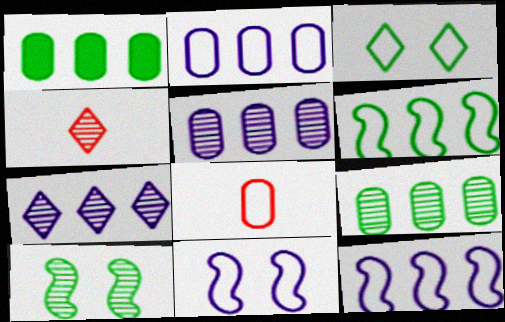[[1, 4, 11], 
[3, 8, 12], 
[4, 5, 10]]